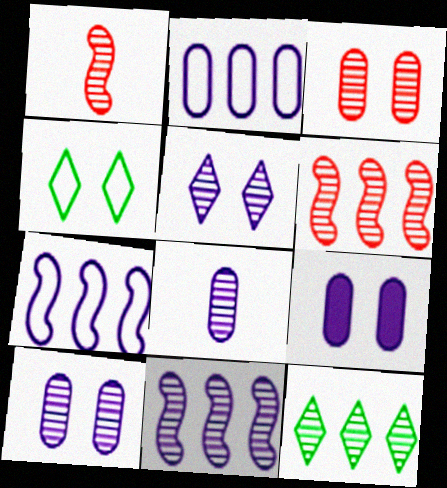[[1, 10, 12], 
[2, 8, 9], 
[5, 8, 11]]